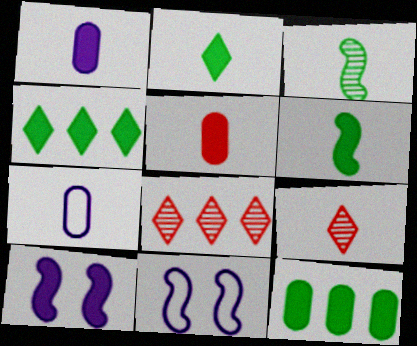[[4, 5, 10], 
[6, 7, 9], 
[9, 11, 12]]